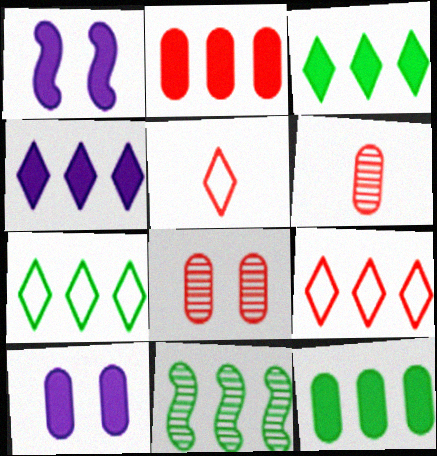[[1, 6, 7], 
[5, 10, 11], 
[7, 11, 12]]